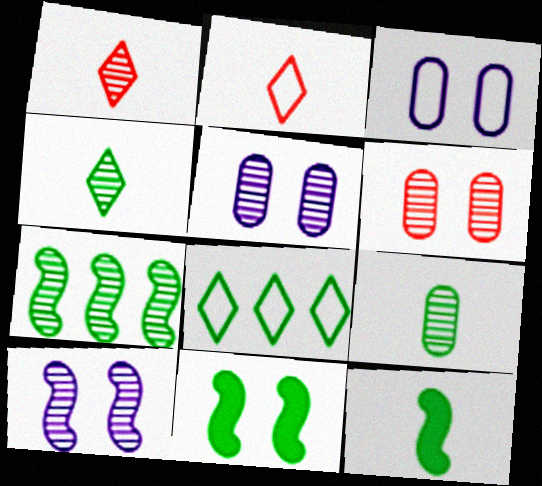[[1, 5, 7], 
[8, 9, 11]]